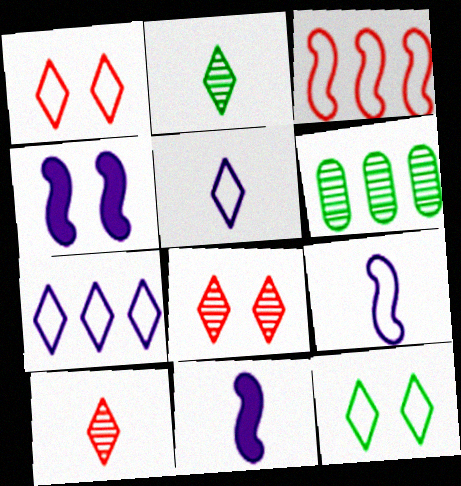[[1, 6, 11]]